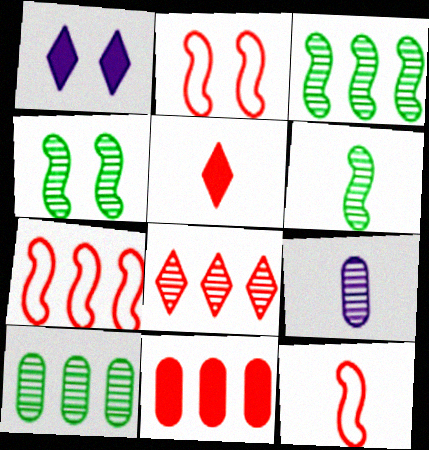[[1, 10, 12], 
[2, 7, 12], 
[3, 4, 6], 
[4, 8, 9], 
[7, 8, 11]]